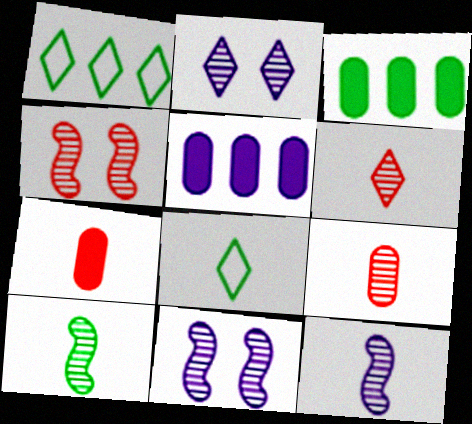[[1, 7, 11], 
[4, 5, 8], 
[7, 8, 12]]